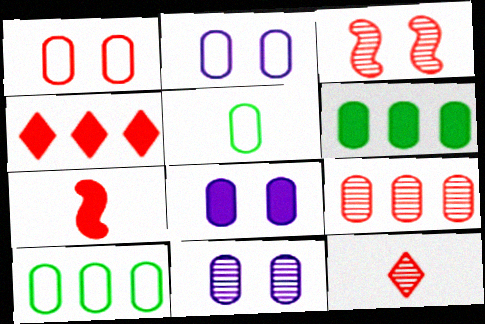[[2, 8, 11], 
[3, 9, 12], 
[5, 8, 9]]